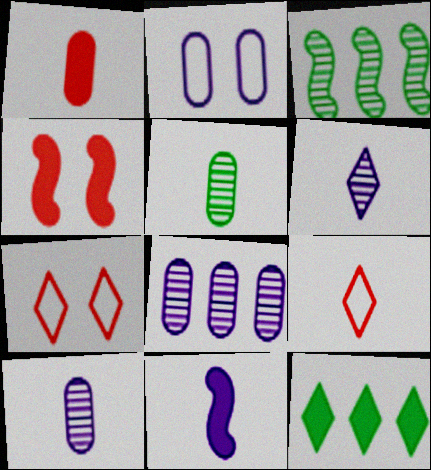[[5, 9, 11], 
[6, 7, 12]]